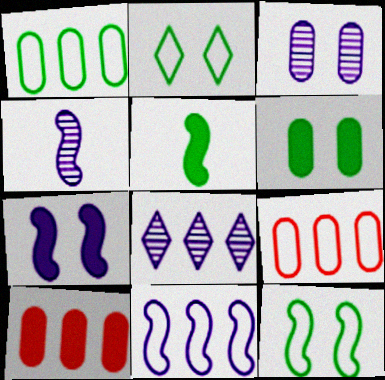[[2, 4, 10], 
[3, 4, 8], 
[4, 7, 11]]